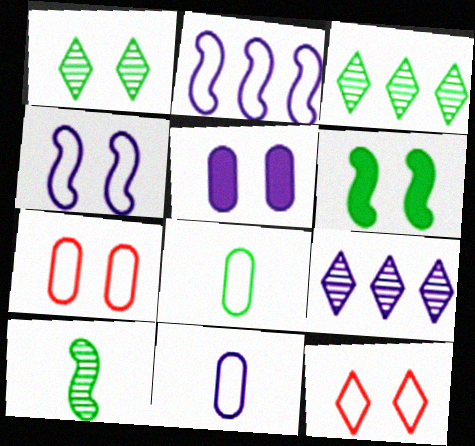[[2, 8, 12], 
[3, 6, 8]]